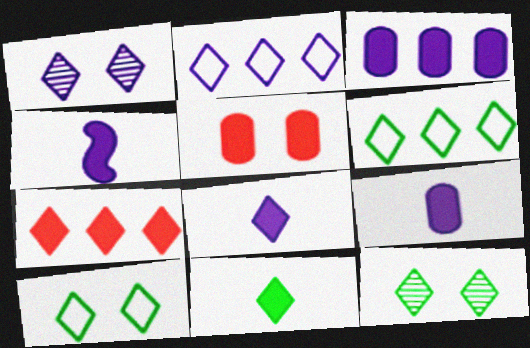[[1, 2, 8], 
[4, 8, 9], 
[6, 11, 12]]